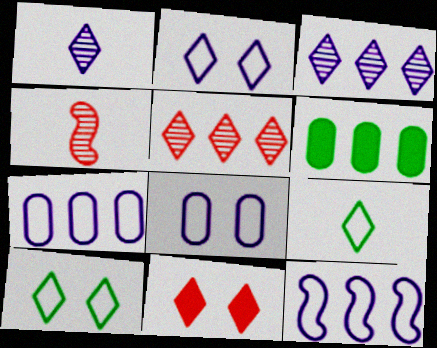[[2, 4, 6], 
[3, 9, 11], 
[5, 6, 12]]